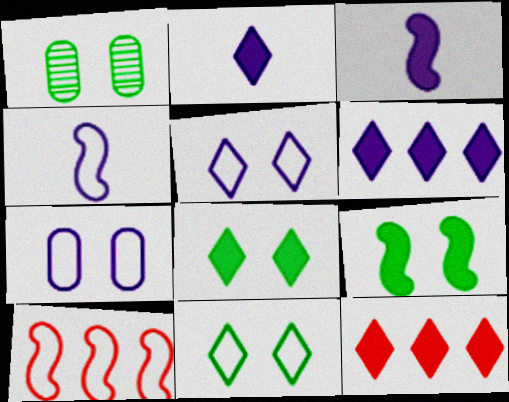[[1, 2, 10], 
[1, 4, 12], 
[1, 9, 11], 
[2, 8, 12]]